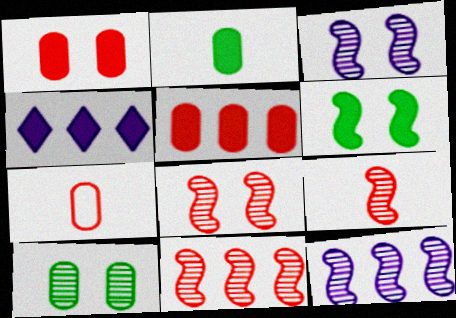[[8, 9, 11]]